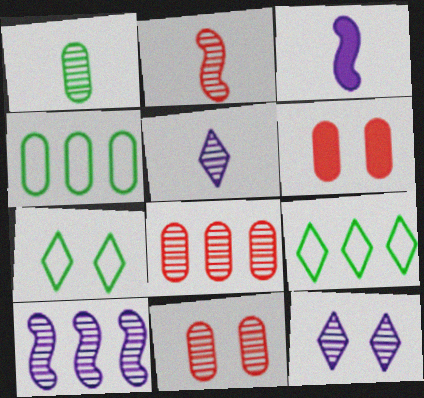[[1, 2, 5], 
[3, 7, 8], 
[3, 9, 11]]